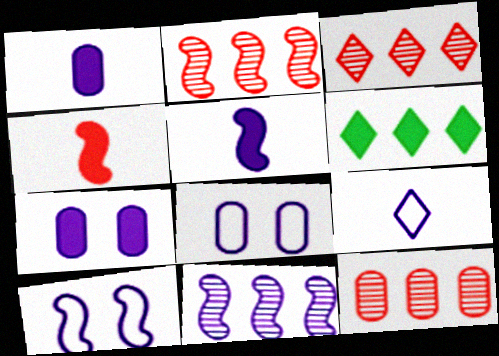[[2, 3, 12], 
[4, 6, 7], 
[5, 10, 11], 
[7, 9, 11]]